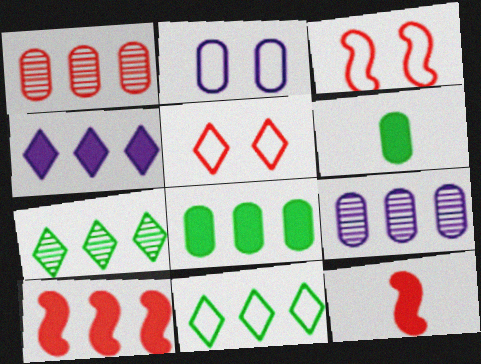[[1, 2, 6], 
[1, 5, 12], 
[2, 7, 12], 
[4, 8, 10], 
[9, 10, 11]]